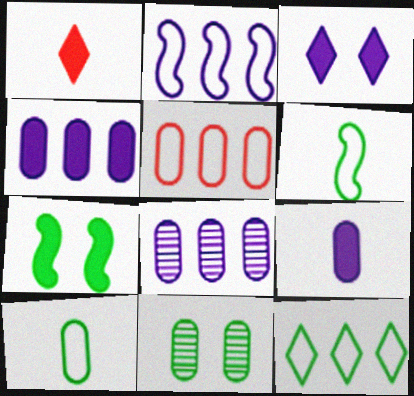[[1, 2, 11], 
[1, 4, 7], 
[2, 5, 12], 
[5, 9, 11]]